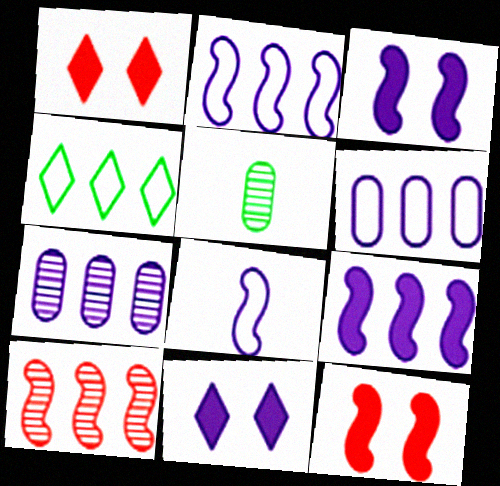[[1, 2, 5], 
[7, 8, 11]]